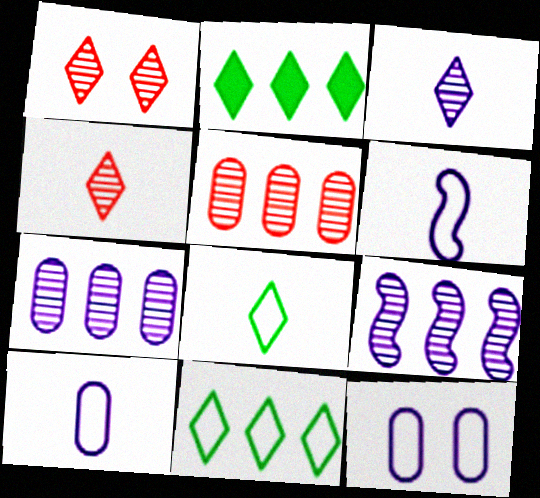[]